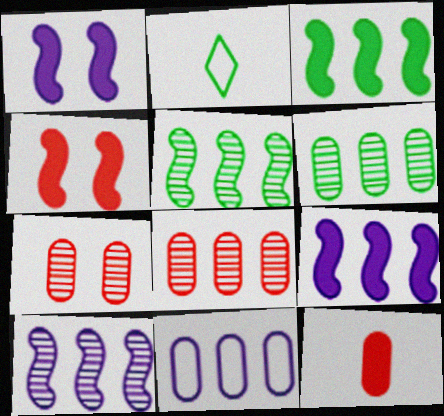[[1, 2, 8], 
[2, 7, 9]]